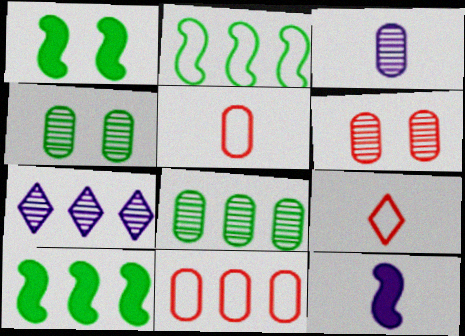[[1, 5, 7], 
[3, 6, 8], 
[7, 10, 11]]